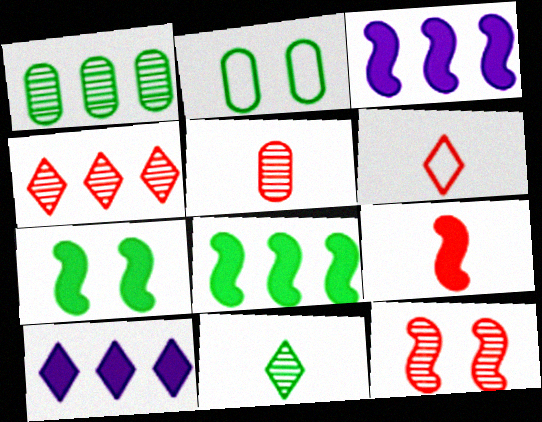[[2, 8, 11], 
[3, 7, 9], 
[4, 5, 12], 
[5, 6, 9]]